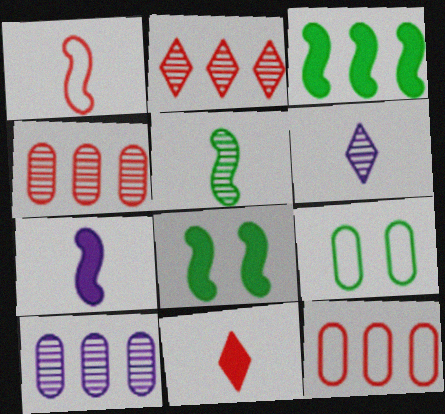[[1, 5, 7], 
[2, 7, 9], 
[6, 8, 12]]